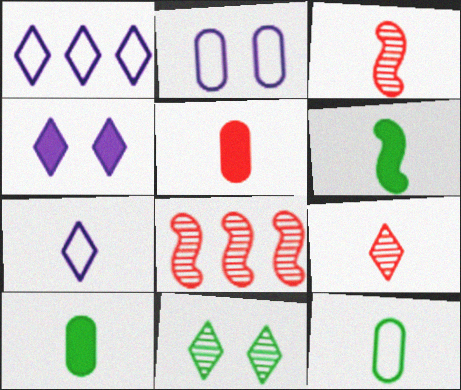[[3, 7, 10], 
[4, 8, 12]]